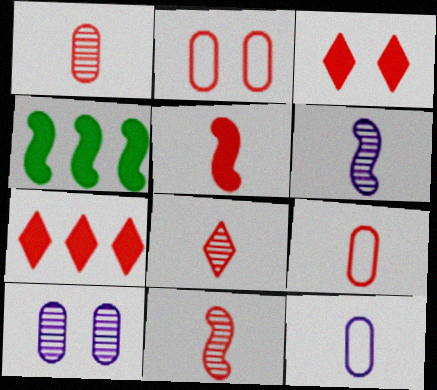[[1, 8, 11], 
[2, 7, 11], 
[5, 8, 9]]